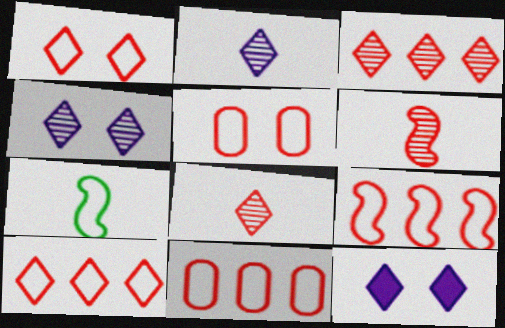[[9, 10, 11]]